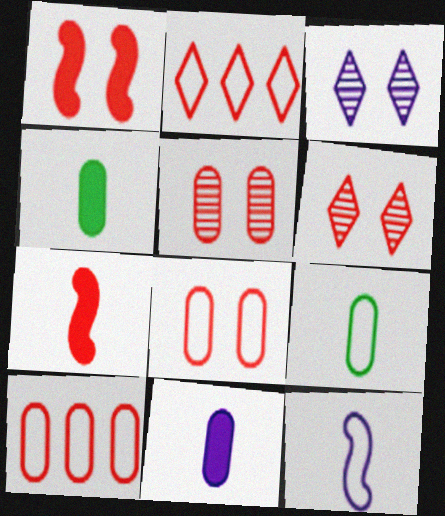[[1, 6, 8], 
[2, 5, 7], 
[6, 7, 10]]